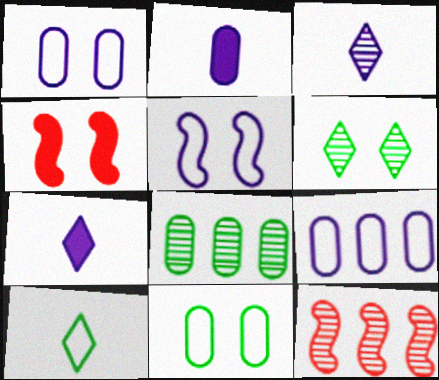[[1, 4, 6], 
[7, 11, 12]]